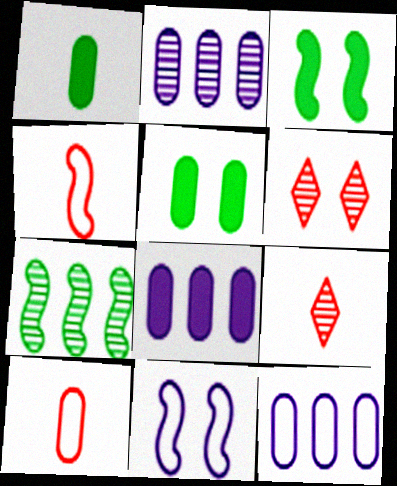[[2, 5, 10], 
[2, 8, 12], 
[3, 9, 12], 
[5, 6, 11]]